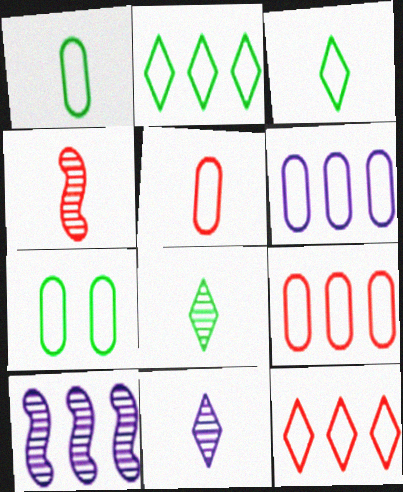[[5, 6, 7]]